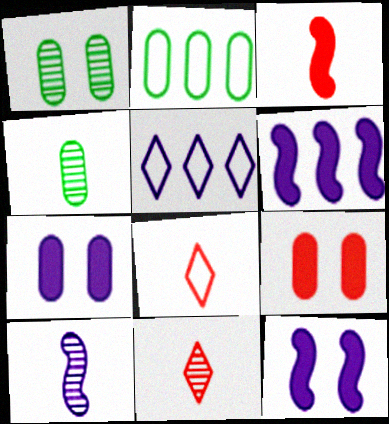[[1, 3, 5], 
[1, 6, 8], 
[2, 11, 12], 
[4, 10, 11], 
[5, 7, 10]]